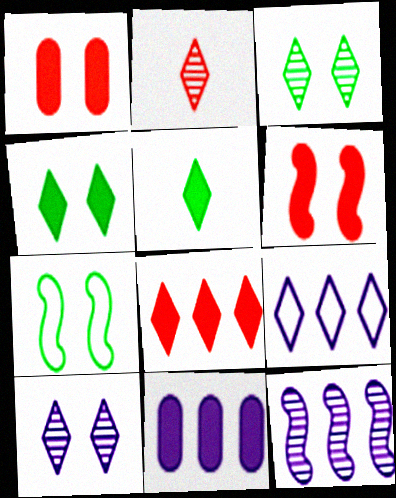[[1, 7, 10], 
[2, 4, 9], 
[2, 7, 11], 
[5, 6, 11], 
[9, 11, 12]]